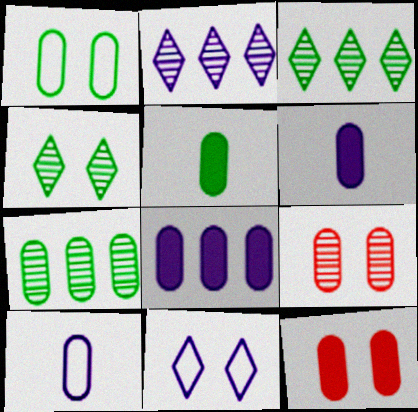[[1, 5, 7], 
[5, 8, 12], 
[7, 10, 12]]